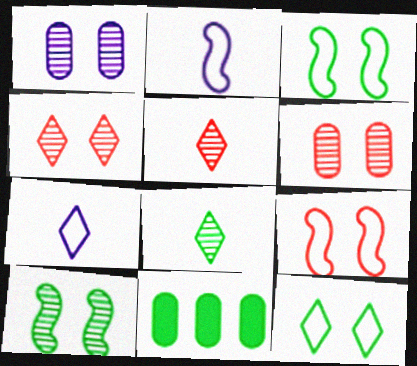[[1, 4, 10], 
[2, 4, 11], 
[3, 8, 11]]